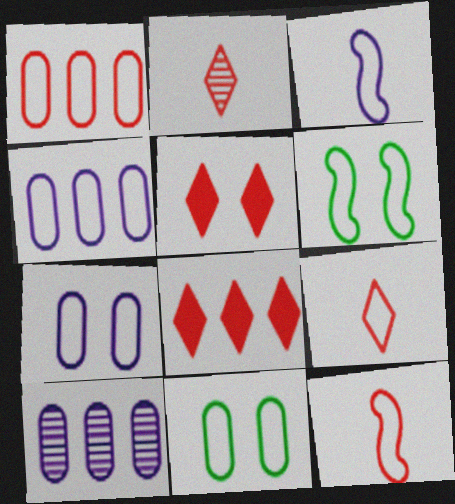[[4, 6, 9]]